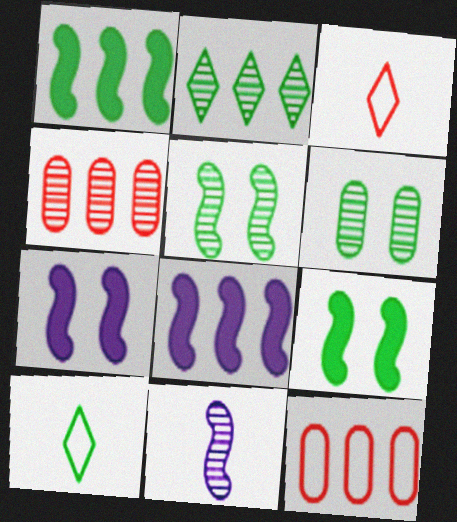[[1, 6, 10], 
[2, 8, 12], 
[3, 6, 8], 
[4, 7, 10]]